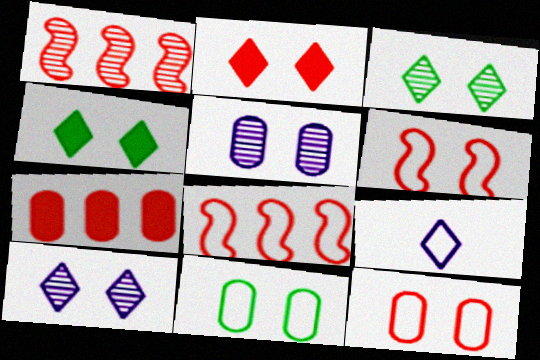[[4, 5, 6], 
[8, 9, 11]]